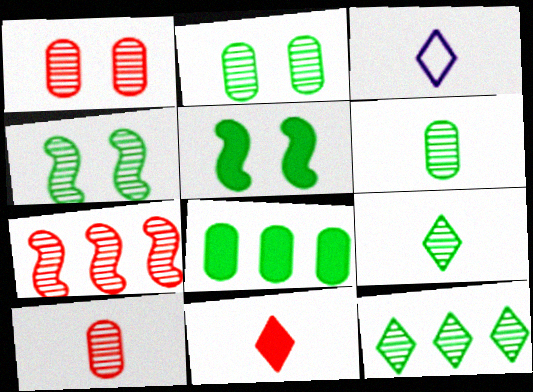[[3, 9, 11], 
[4, 6, 12]]